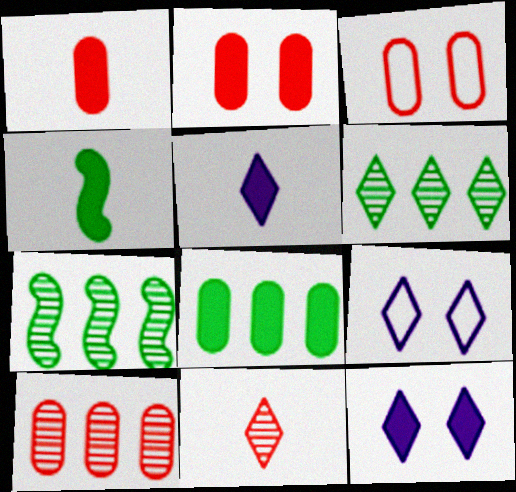[[1, 3, 10], 
[1, 4, 5], 
[1, 7, 9], 
[3, 5, 7], 
[4, 9, 10]]